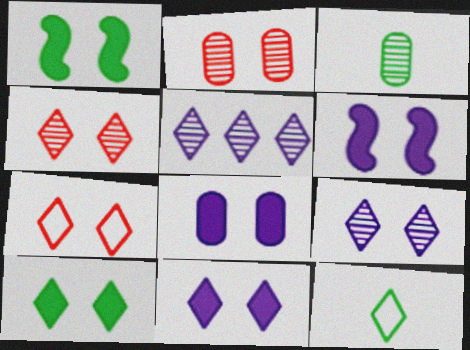[[6, 8, 11], 
[7, 9, 10]]